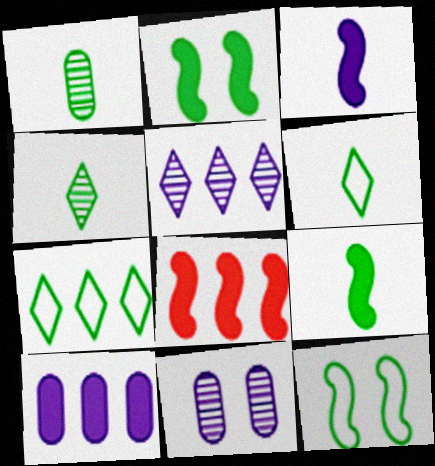[[1, 2, 7], 
[1, 6, 9], 
[2, 3, 8], 
[6, 8, 11]]